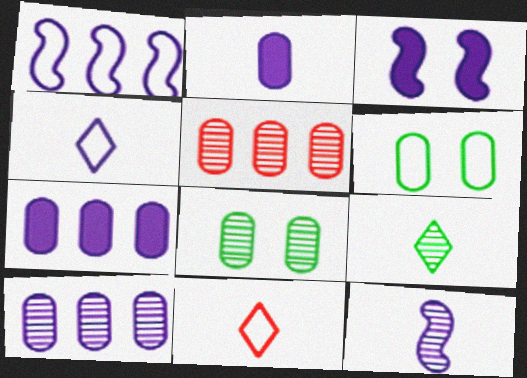[[1, 3, 12], 
[1, 6, 11], 
[2, 4, 12], 
[2, 5, 6], 
[3, 4, 10]]